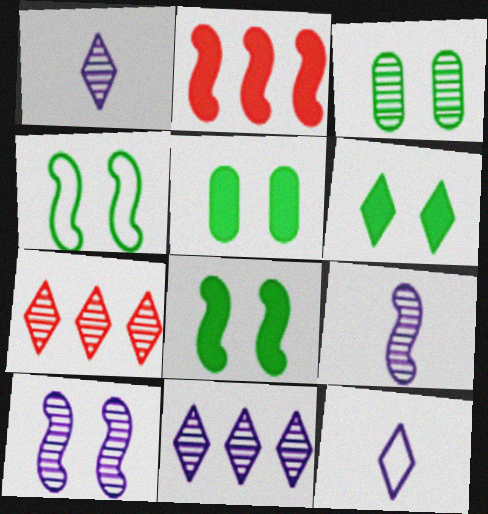[[2, 3, 12], 
[2, 4, 9], 
[3, 4, 6], 
[3, 7, 9], 
[5, 6, 8], 
[6, 7, 12]]